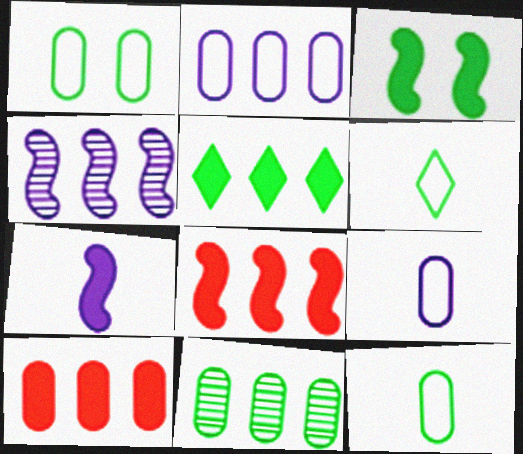[[2, 10, 11], 
[3, 6, 11], 
[3, 7, 8]]